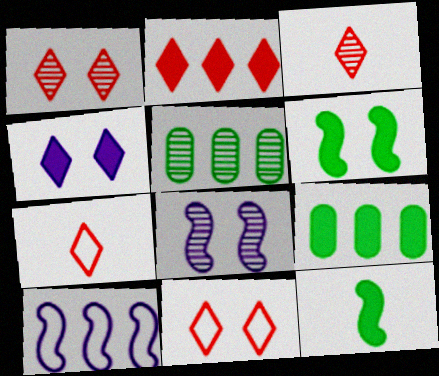[[1, 2, 7], 
[2, 3, 11], 
[2, 5, 10], 
[3, 5, 8], 
[7, 8, 9]]